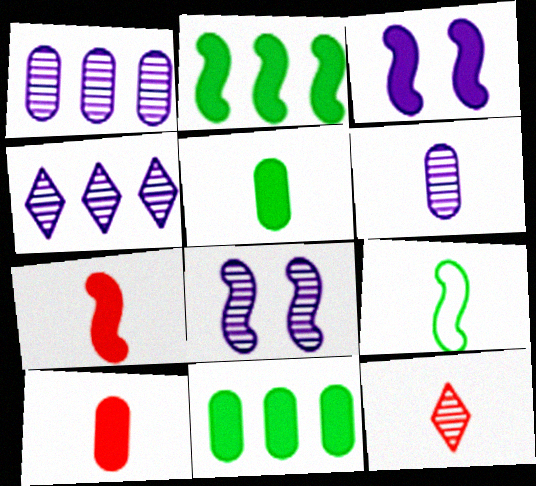[[2, 3, 7], 
[4, 6, 8]]